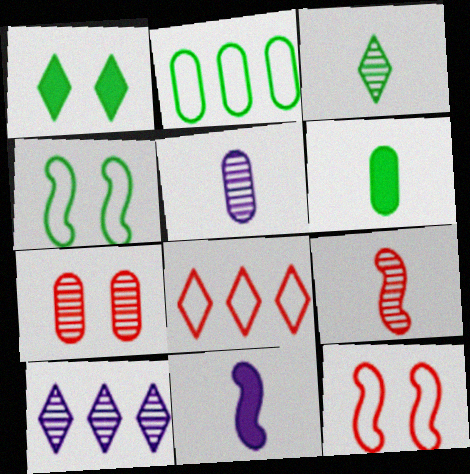[[3, 5, 9], 
[6, 10, 12]]